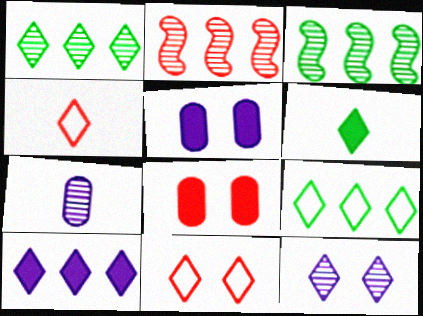[[2, 4, 8], 
[3, 4, 5]]